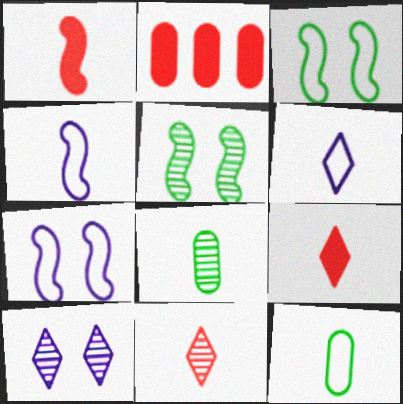[[1, 6, 8], 
[2, 5, 6], 
[4, 8, 9]]